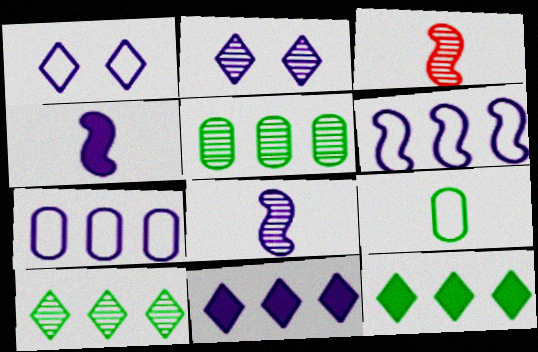[[2, 3, 5], 
[2, 4, 7]]